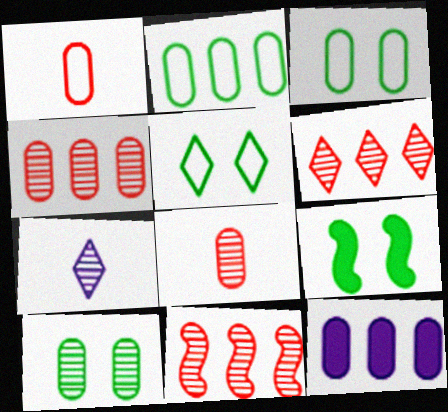[[1, 10, 12], 
[2, 4, 12], 
[3, 8, 12], 
[4, 6, 11], 
[5, 9, 10], 
[7, 10, 11]]